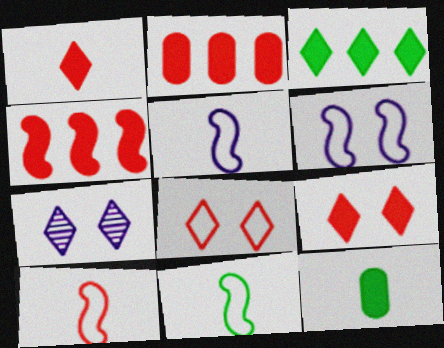[[2, 7, 11], 
[5, 10, 11]]